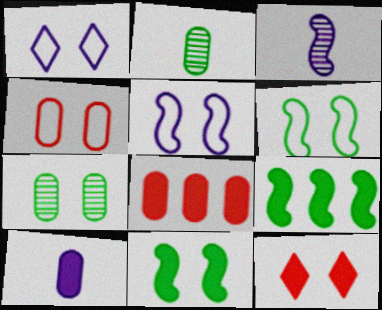[[1, 4, 6], 
[5, 7, 12], 
[9, 10, 12]]